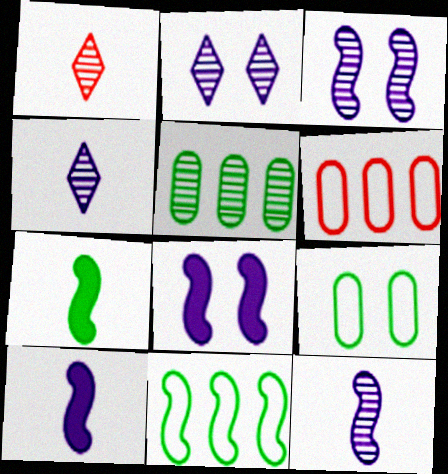[[1, 3, 5], 
[2, 6, 7]]